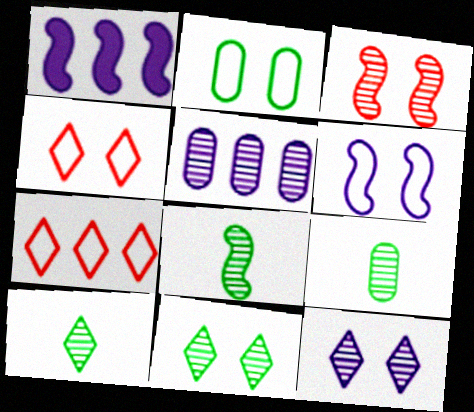[[1, 4, 9], 
[2, 4, 6], 
[3, 5, 10], 
[8, 9, 10]]